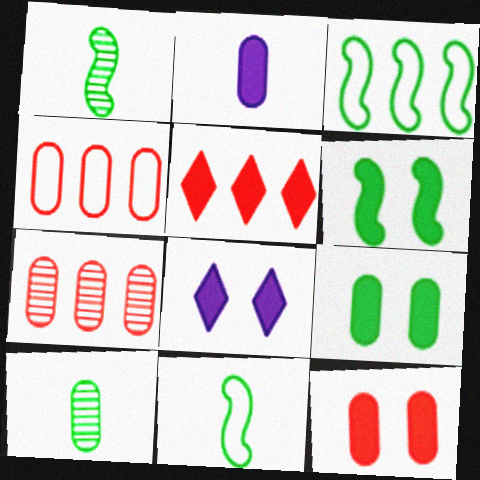[[1, 3, 6], 
[1, 4, 8], 
[2, 5, 6], 
[6, 8, 12], 
[7, 8, 11]]